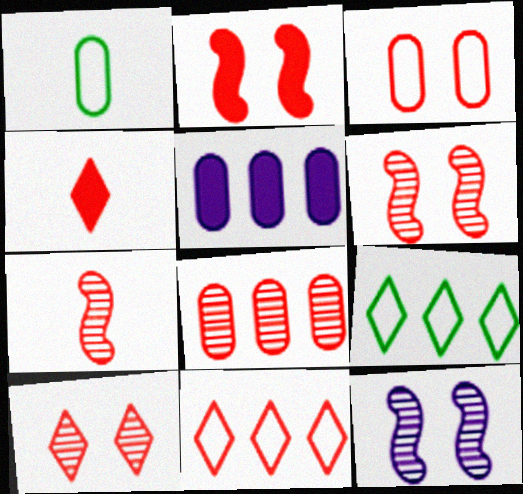[[2, 3, 10], 
[4, 10, 11], 
[7, 8, 10]]